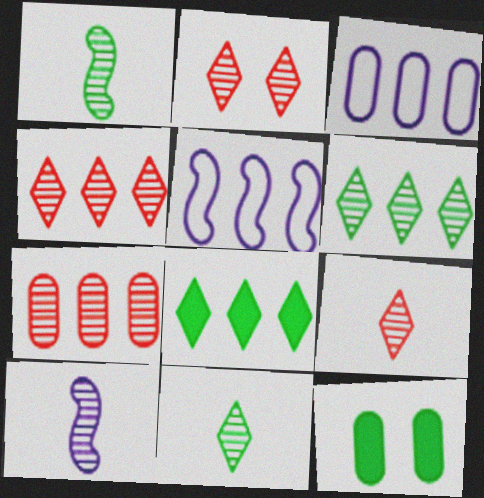[[2, 4, 9], 
[5, 7, 8], 
[5, 9, 12]]